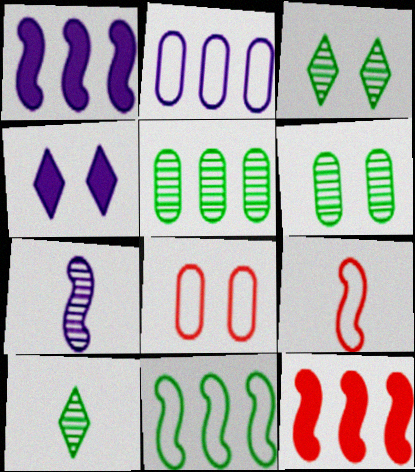[[1, 8, 10], 
[2, 4, 7], 
[4, 5, 9]]